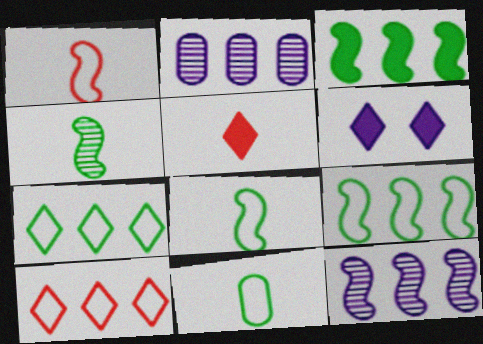[[2, 3, 10]]